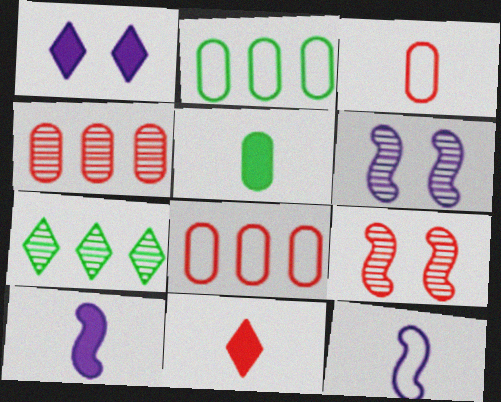[[2, 6, 11], 
[5, 10, 11], 
[8, 9, 11]]